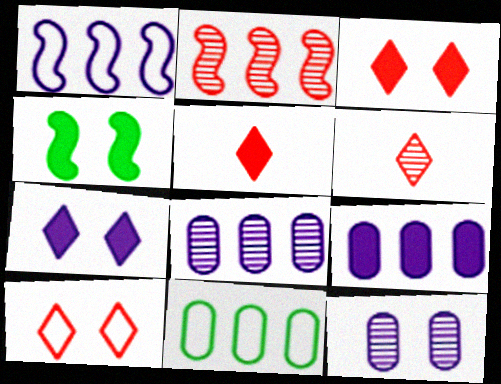[[4, 5, 9], 
[4, 10, 12]]